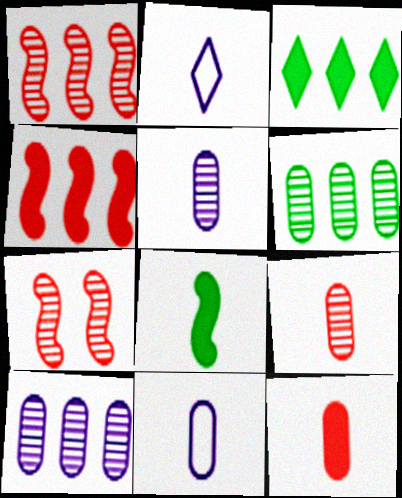[[2, 8, 9], 
[3, 7, 11]]